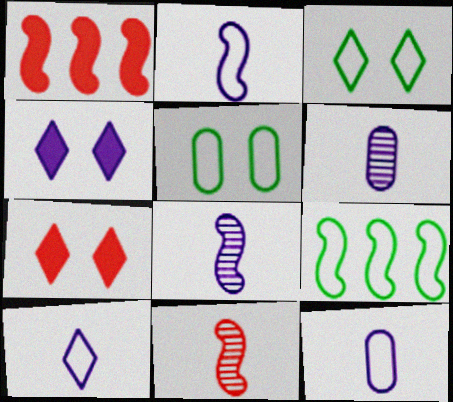[[1, 3, 6], 
[2, 10, 12], 
[6, 7, 9]]